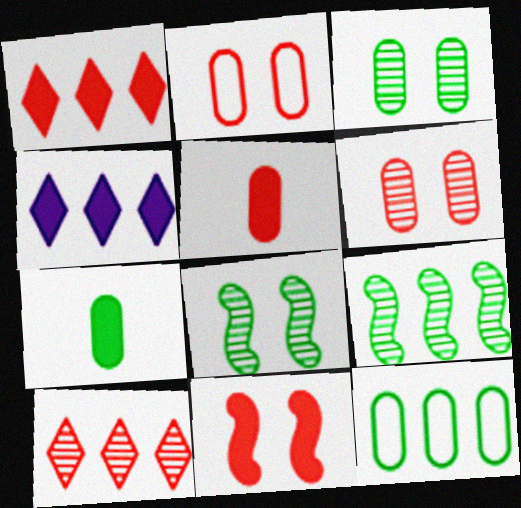[[1, 5, 11], 
[3, 7, 12], 
[4, 7, 11]]